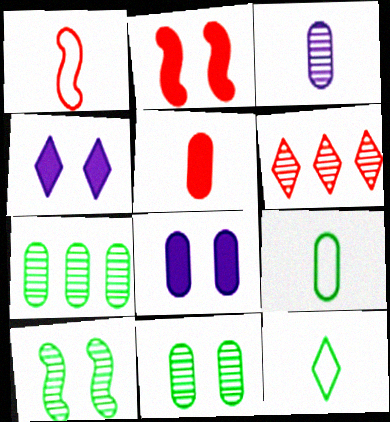[[1, 4, 7], 
[3, 5, 9], 
[3, 6, 10], 
[4, 6, 12]]